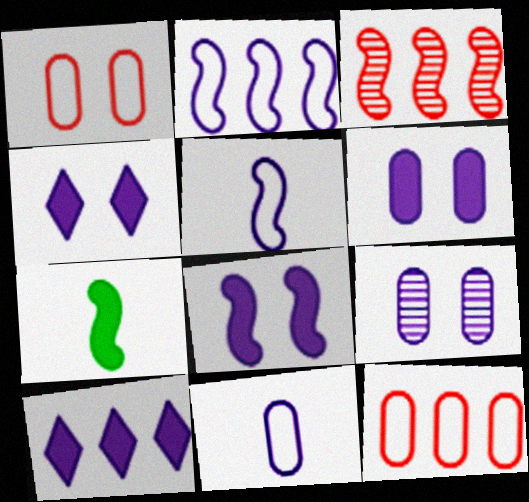[[4, 6, 8], 
[5, 9, 10]]